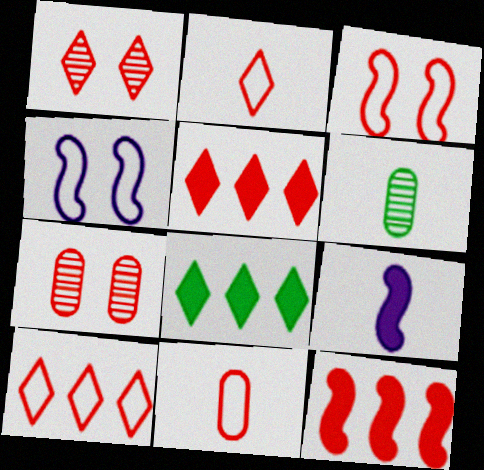[[1, 2, 5], 
[1, 11, 12], 
[2, 6, 9], 
[2, 7, 12], 
[3, 10, 11], 
[4, 5, 6]]